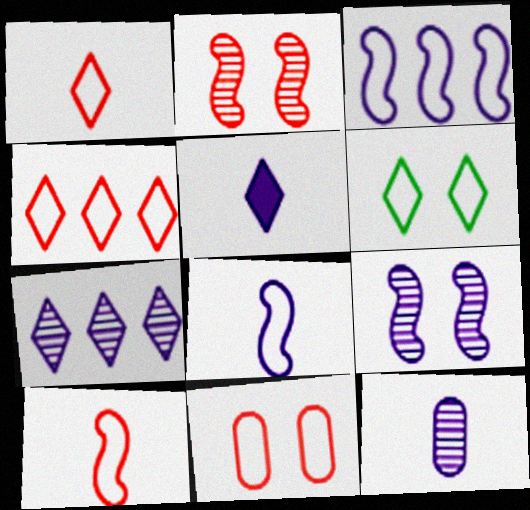[[4, 10, 11], 
[5, 8, 12], 
[7, 9, 12]]